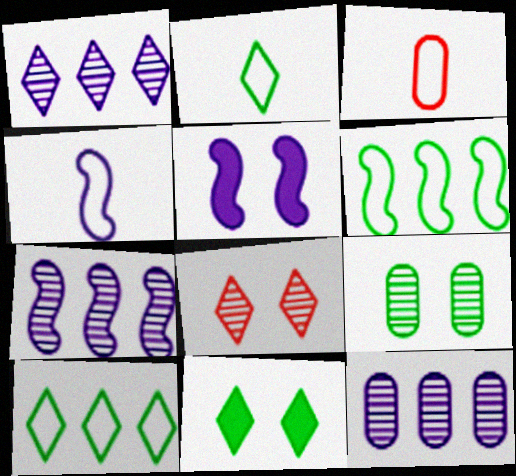[[1, 7, 12], 
[2, 3, 4], 
[3, 7, 11], 
[4, 5, 7]]